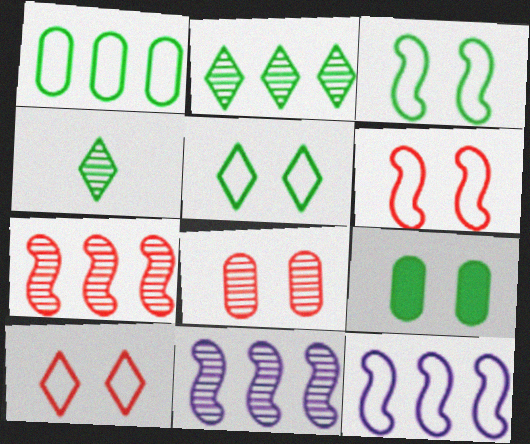[[4, 8, 11]]